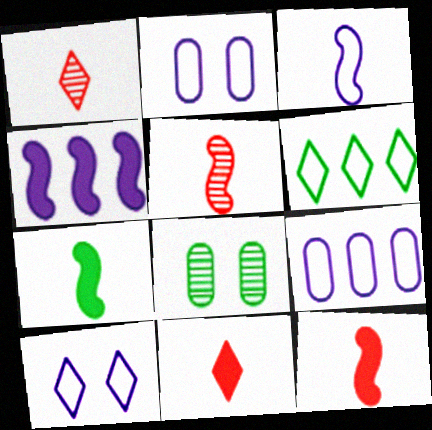[[3, 5, 7], 
[3, 9, 10], 
[6, 7, 8]]